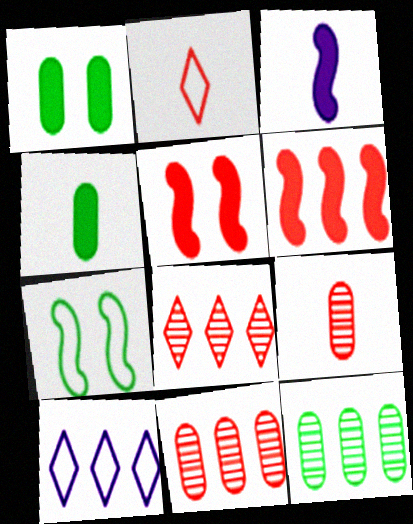[[2, 5, 11], 
[6, 10, 12]]